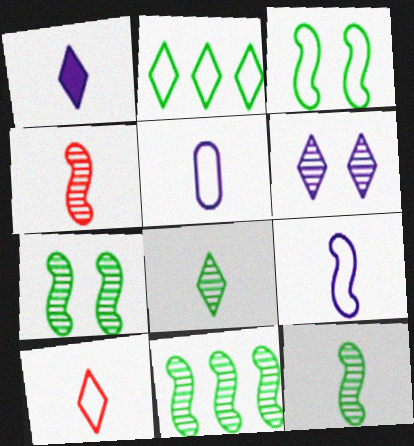[[1, 8, 10], 
[7, 11, 12]]